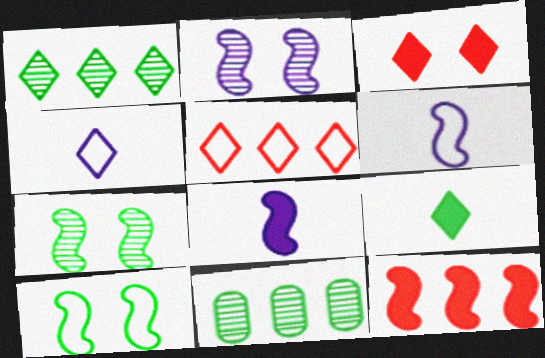[[1, 3, 4], 
[3, 6, 11], 
[6, 7, 12], 
[9, 10, 11]]